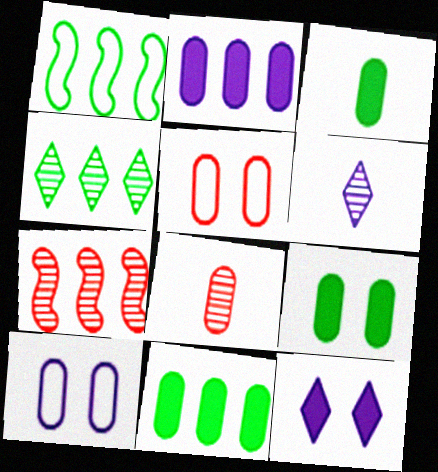[[1, 4, 11], 
[1, 8, 12], 
[3, 9, 11], 
[8, 10, 11]]